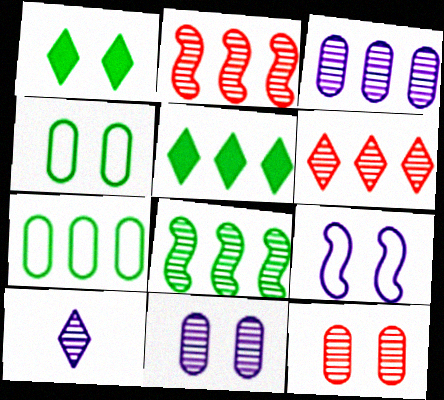[[1, 9, 12], 
[3, 6, 8], 
[5, 7, 8], 
[8, 10, 12]]